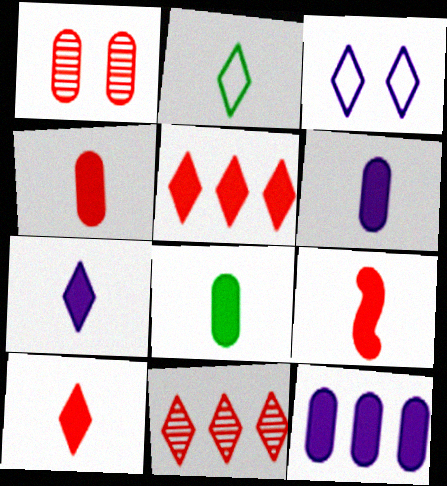[[4, 6, 8], 
[4, 9, 10], 
[7, 8, 9]]